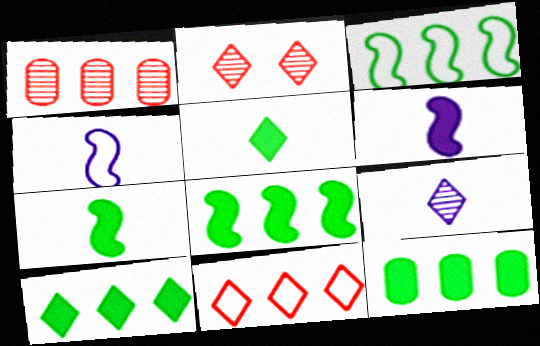[[2, 4, 12], 
[8, 10, 12]]